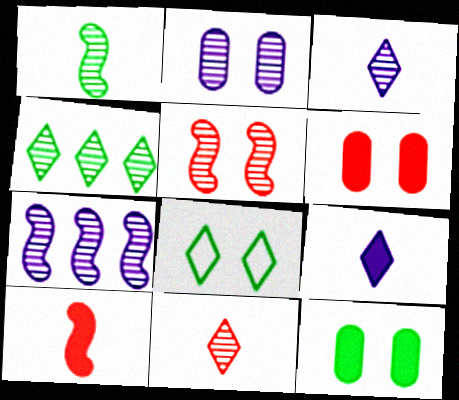[[1, 5, 7], 
[2, 3, 7]]